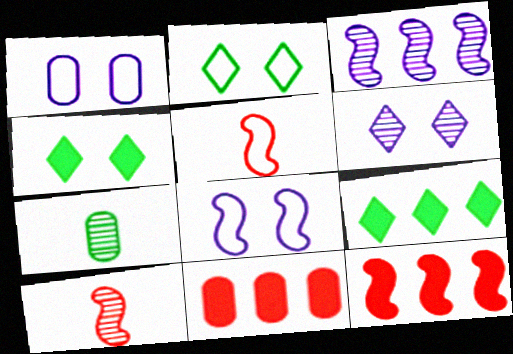[[1, 7, 11], 
[1, 9, 10]]